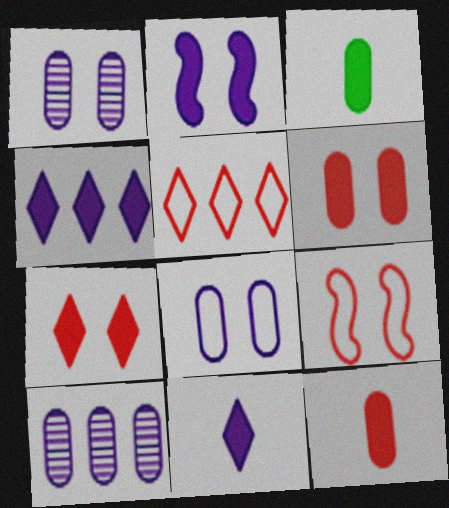[]